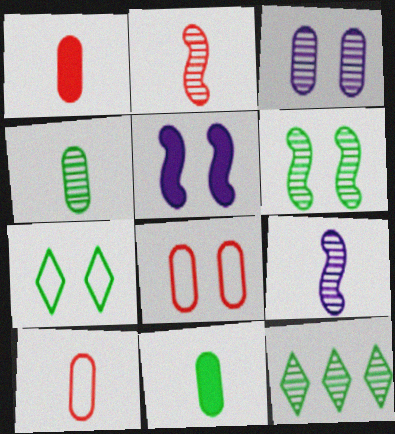[[2, 3, 12], 
[4, 6, 12], 
[5, 10, 12]]